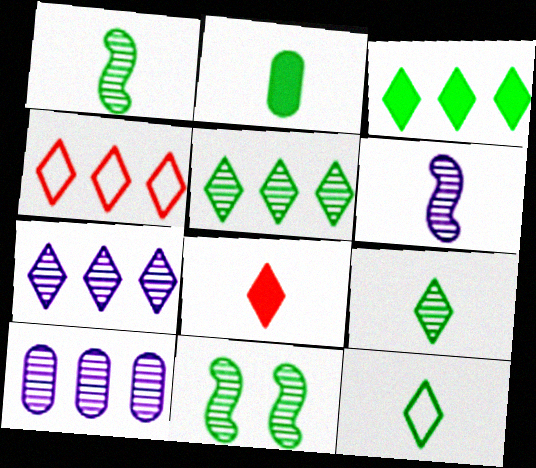[[1, 2, 12], 
[3, 4, 7]]